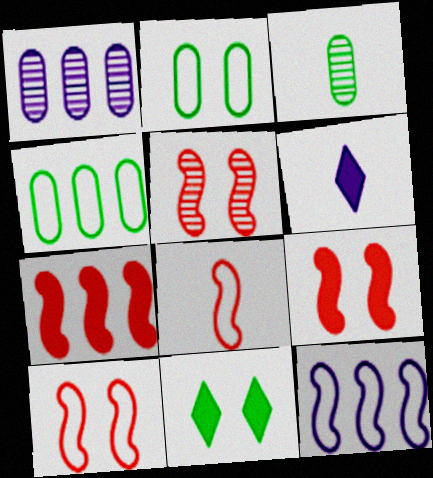[[1, 8, 11], 
[3, 6, 8], 
[4, 5, 6], 
[5, 7, 8], 
[5, 9, 10]]